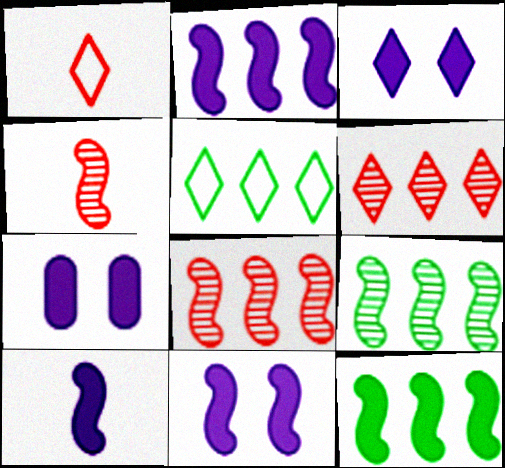[[1, 7, 9], 
[2, 10, 11], 
[3, 7, 11], 
[4, 5, 7]]